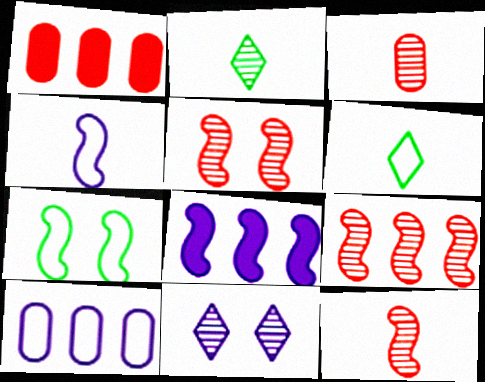[[5, 9, 12], 
[7, 8, 12]]